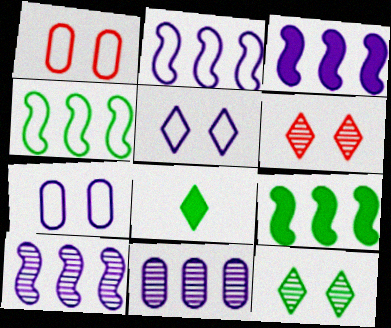[[1, 8, 10], 
[2, 3, 10]]